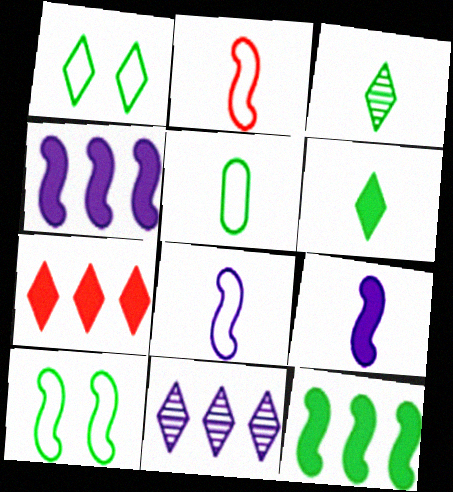[]